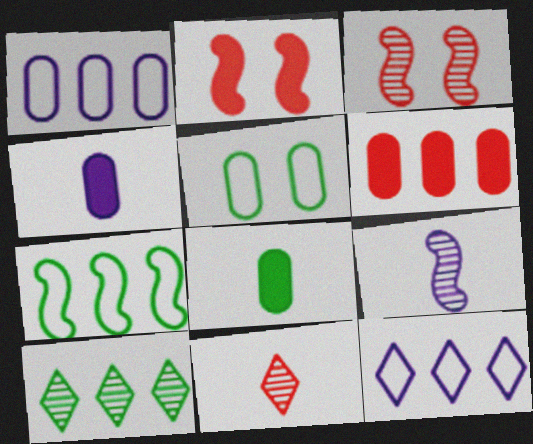[[2, 7, 9], 
[3, 8, 12]]